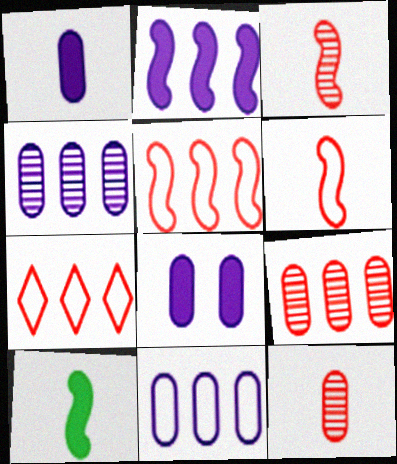[]